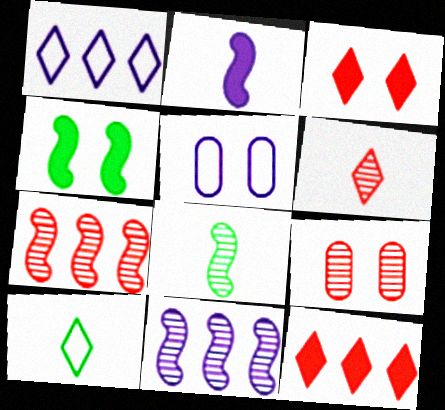[[5, 8, 12], 
[6, 7, 9]]